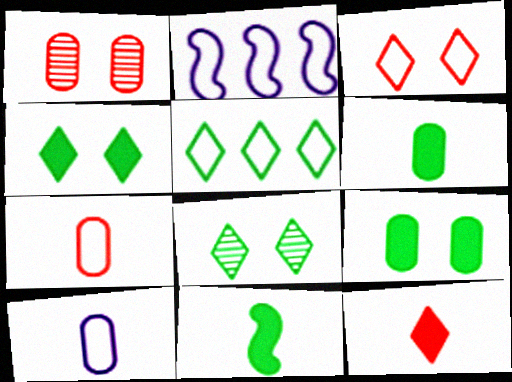[]